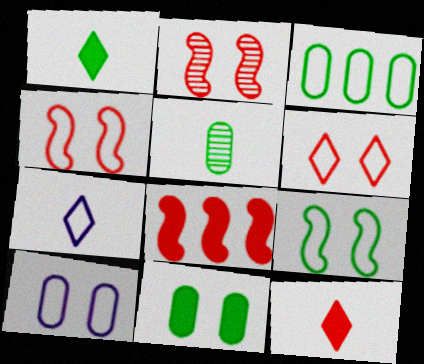[[3, 4, 7], 
[3, 5, 11], 
[6, 9, 10]]